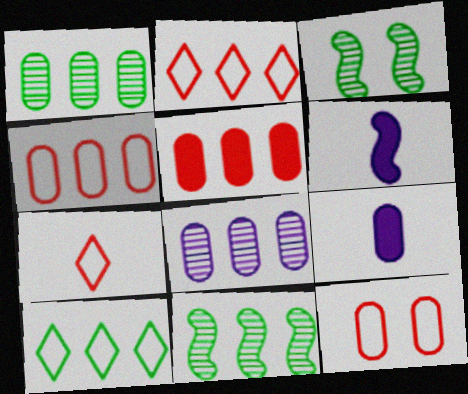[[1, 9, 12], 
[2, 3, 9]]